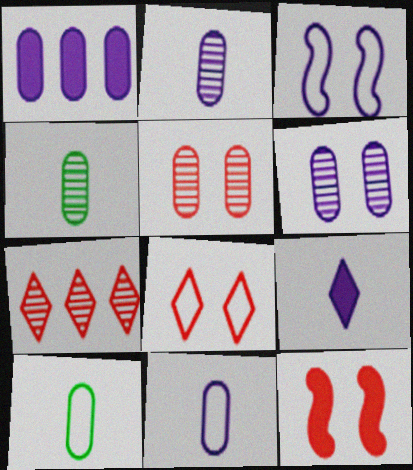[[1, 5, 10], 
[1, 6, 11], 
[5, 8, 12]]